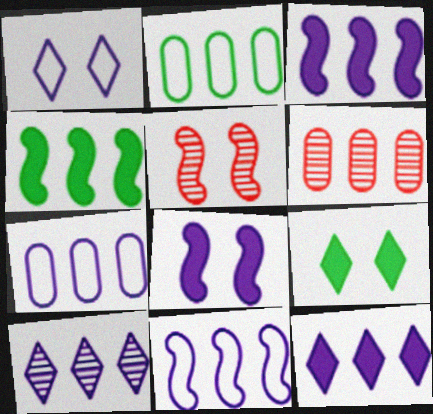[[3, 7, 10]]